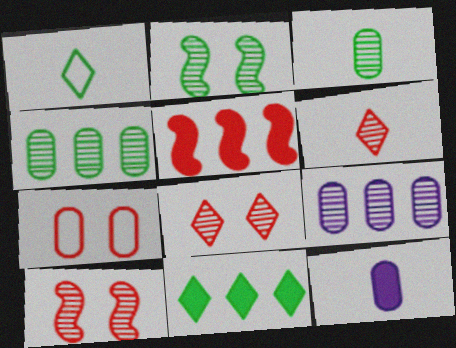[[2, 6, 9], 
[4, 7, 12], 
[5, 6, 7]]